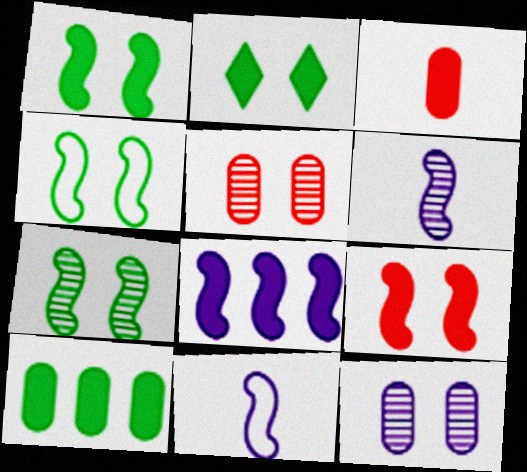[[1, 4, 7], 
[2, 3, 8]]